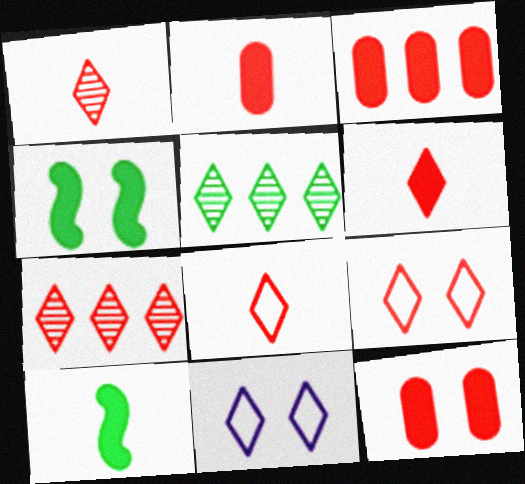[[1, 6, 8], 
[2, 3, 12], 
[5, 6, 11], 
[6, 7, 9]]